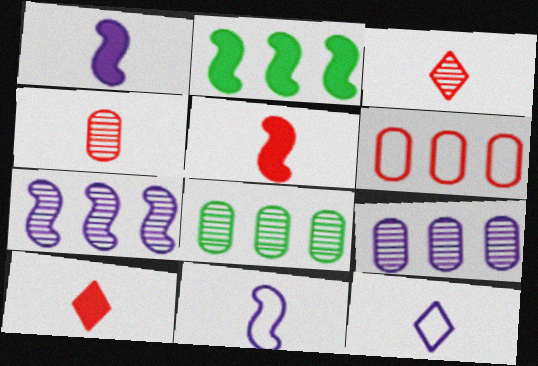[]